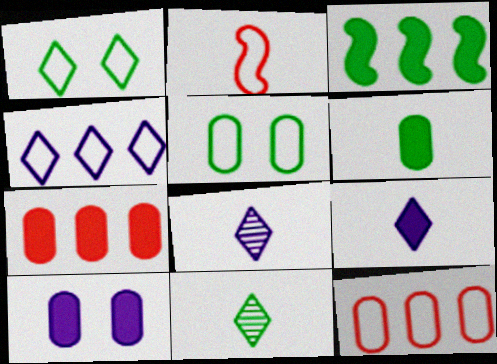[[2, 4, 5], 
[2, 6, 8], 
[3, 5, 11], 
[6, 7, 10]]